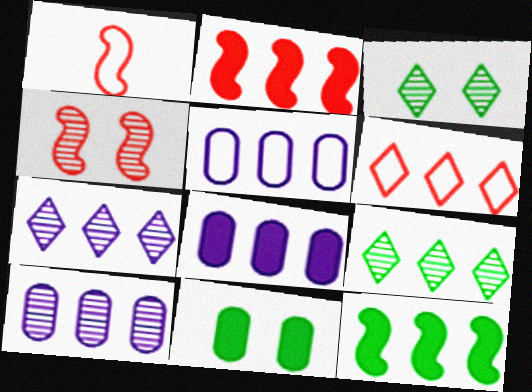[[1, 2, 4], 
[1, 3, 8], 
[1, 7, 11], 
[2, 5, 9], 
[5, 8, 10], 
[6, 10, 12]]